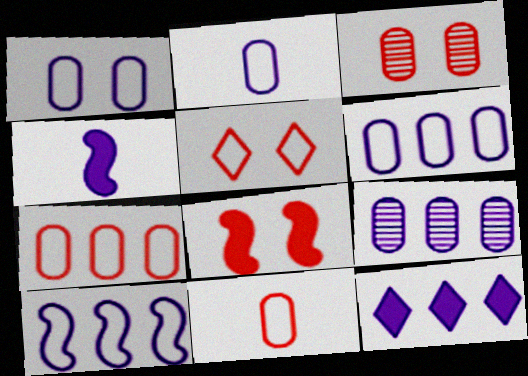[[1, 2, 6], 
[3, 5, 8], 
[9, 10, 12]]